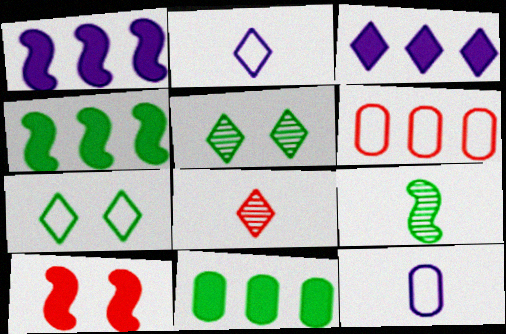[[3, 7, 8], 
[6, 8, 10], 
[7, 9, 11]]